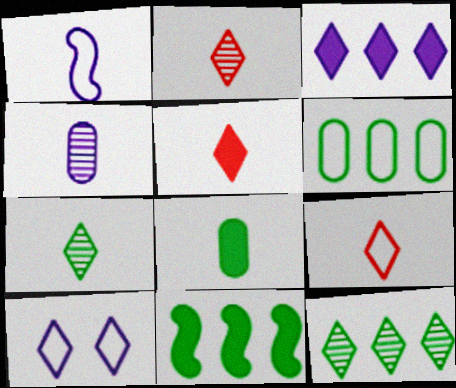[[1, 2, 8], 
[2, 5, 9], 
[5, 10, 12], 
[6, 11, 12]]